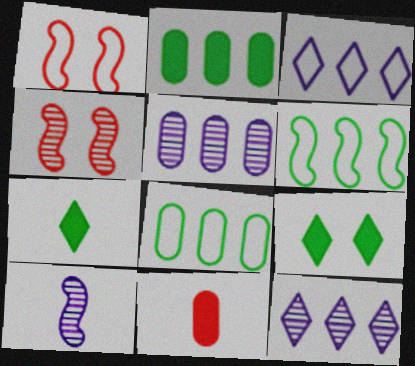[[1, 5, 7]]